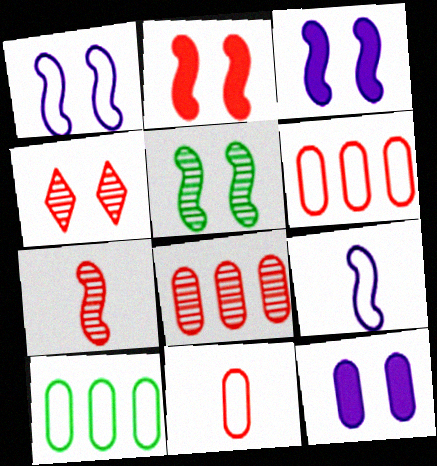[[1, 2, 5], 
[4, 7, 8]]